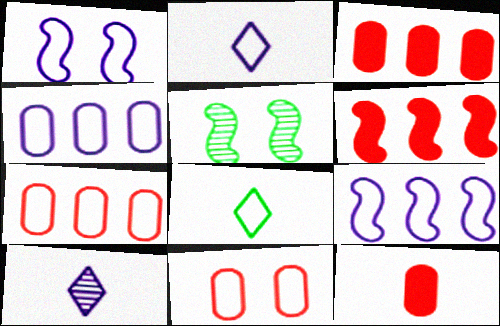[[1, 2, 4], 
[1, 7, 8], 
[2, 3, 5], 
[8, 9, 11]]